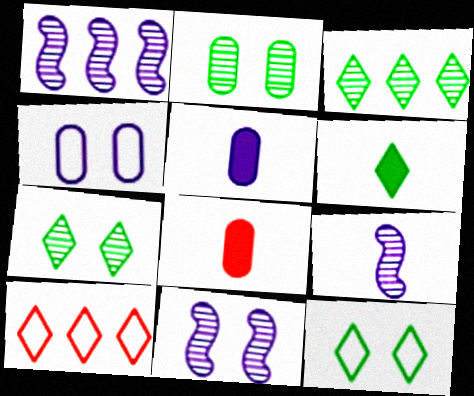[[1, 8, 12], 
[1, 9, 11], 
[3, 6, 12]]